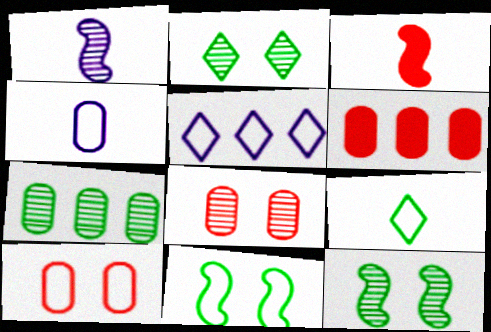[]